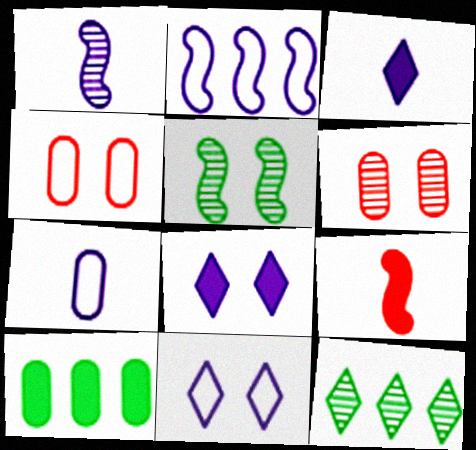[[1, 3, 7], 
[1, 6, 12], 
[2, 5, 9], 
[2, 7, 11], 
[4, 5, 8], 
[6, 7, 10], 
[8, 9, 10]]